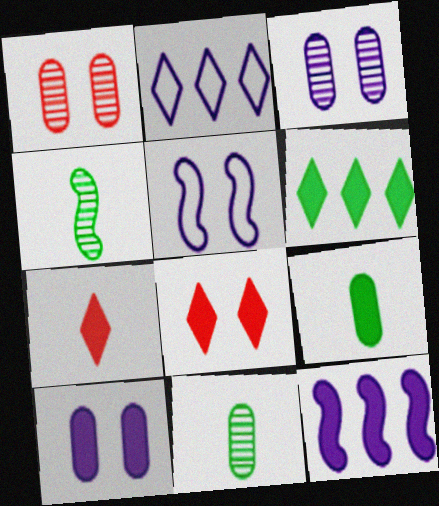[[8, 9, 12]]